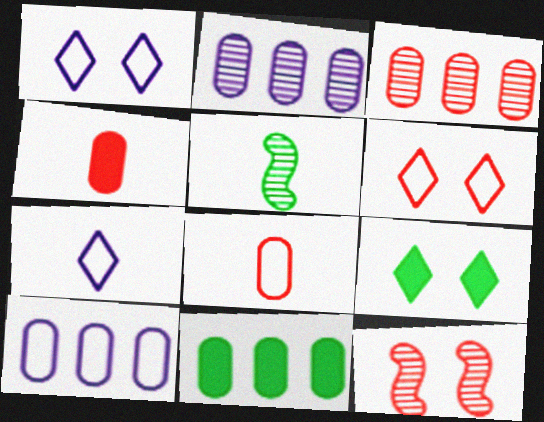[[3, 10, 11], 
[4, 5, 7], 
[7, 11, 12]]